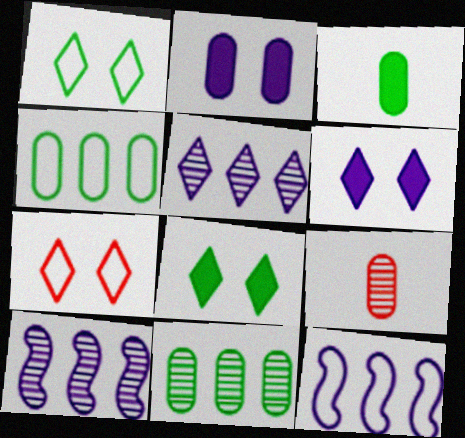[[2, 4, 9], 
[3, 7, 10], 
[8, 9, 12]]